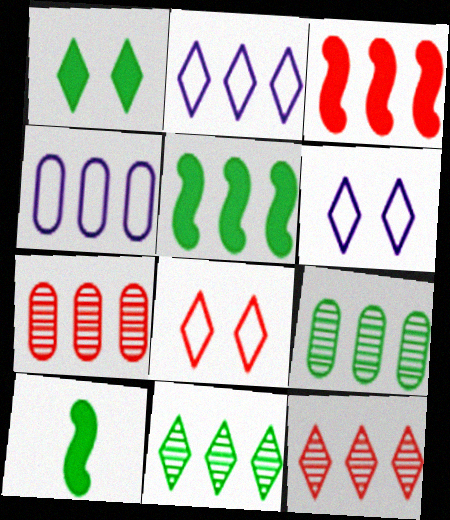[[2, 3, 9], 
[2, 5, 7], 
[3, 4, 11], 
[4, 5, 12], 
[6, 7, 10]]